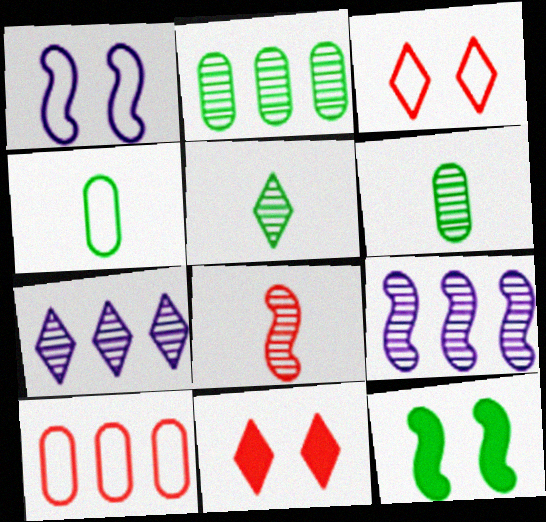[[4, 9, 11], 
[8, 10, 11]]